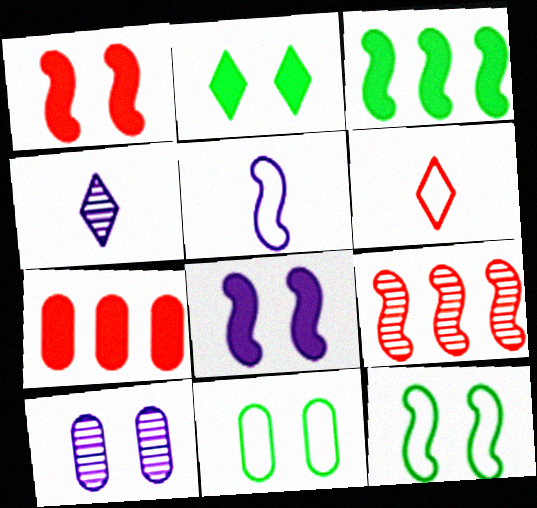[[3, 6, 10], 
[4, 7, 12]]